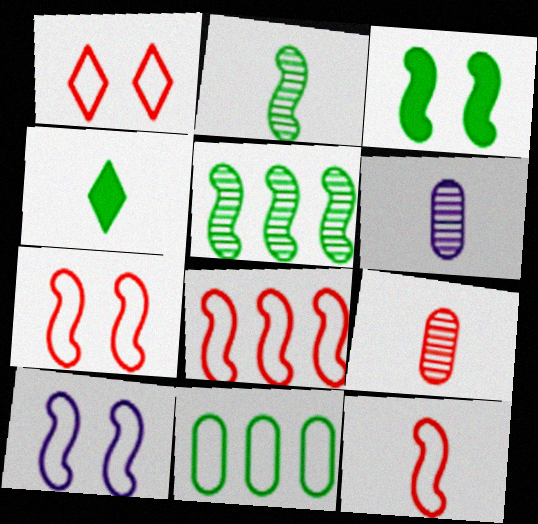[[4, 6, 12], 
[7, 8, 12]]